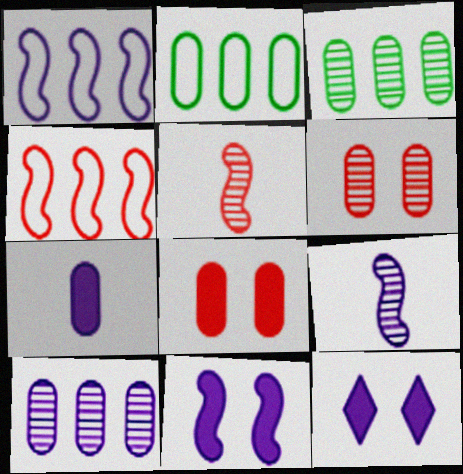[[1, 9, 11], 
[2, 5, 12], 
[2, 6, 7]]